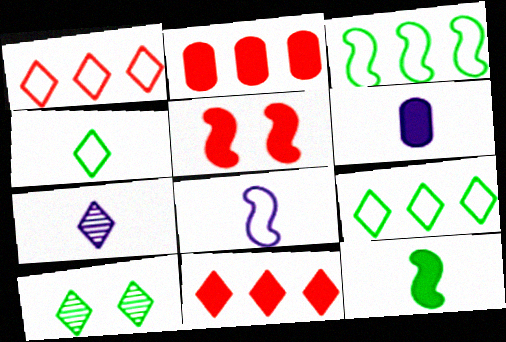[[2, 8, 10], 
[6, 7, 8]]